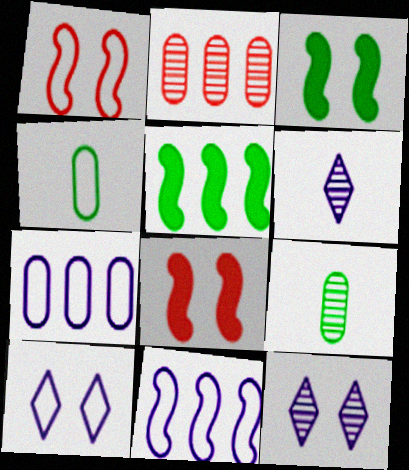[]